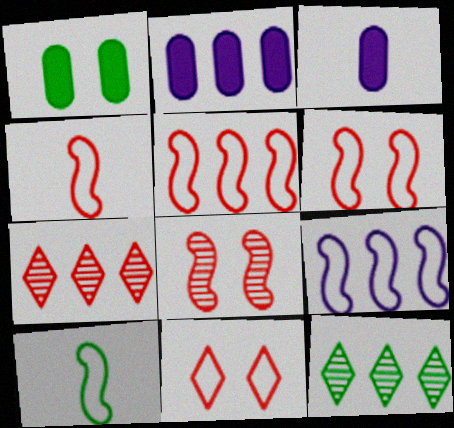[[1, 10, 12], 
[2, 5, 12], 
[3, 6, 12], 
[4, 5, 6], 
[6, 9, 10]]